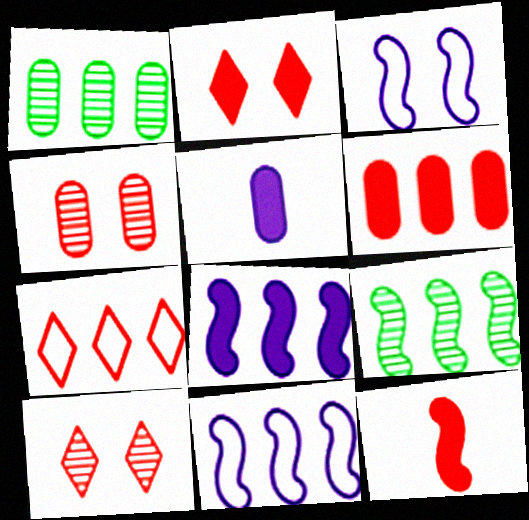[[1, 7, 8], 
[2, 6, 12], 
[3, 9, 12], 
[4, 7, 12]]